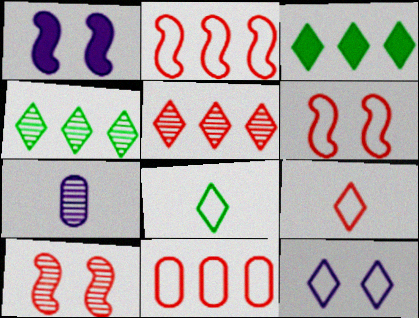[[3, 6, 7], 
[4, 7, 10], 
[6, 9, 11]]